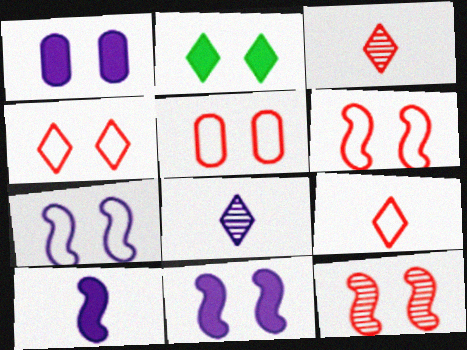[[4, 5, 6]]